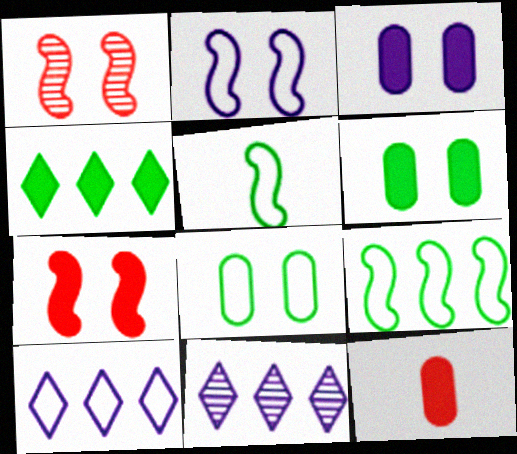[]